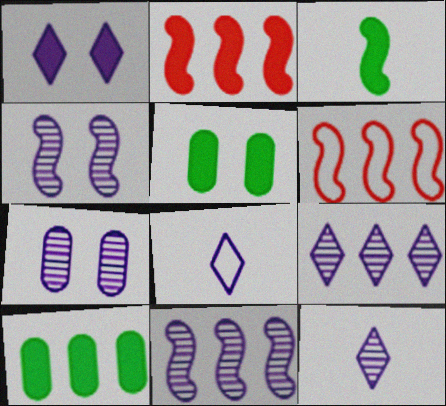[[1, 8, 9], 
[3, 4, 6], 
[5, 6, 12], 
[6, 9, 10], 
[7, 11, 12]]